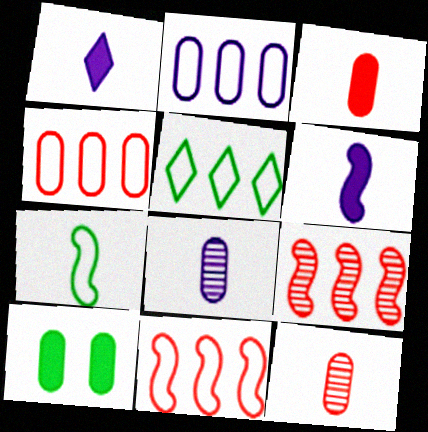[[1, 7, 12], 
[2, 5, 11], 
[2, 10, 12], 
[4, 8, 10]]